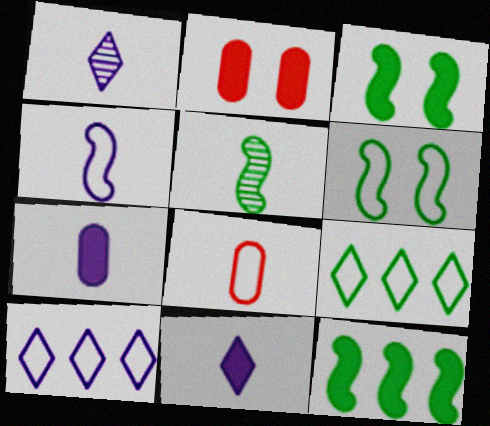[[1, 4, 7], 
[2, 5, 10], 
[2, 11, 12], 
[5, 6, 12], 
[5, 8, 11], 
[6, 8, 10]]